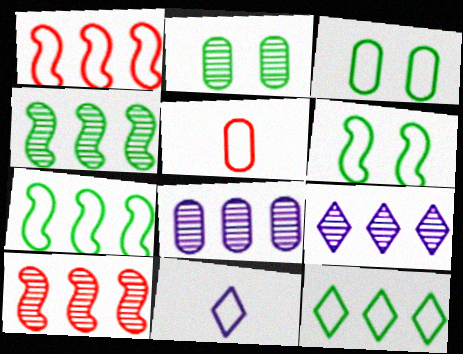[[1, 3, 11]]